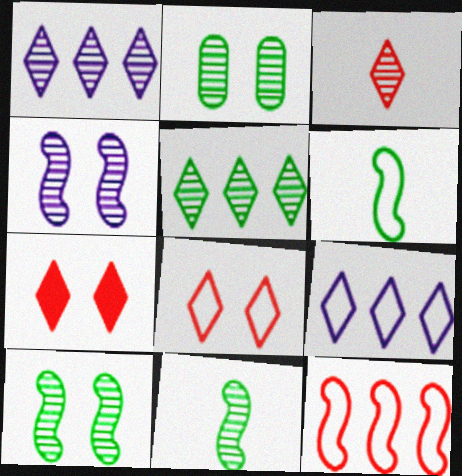[[2, 5, 11]]